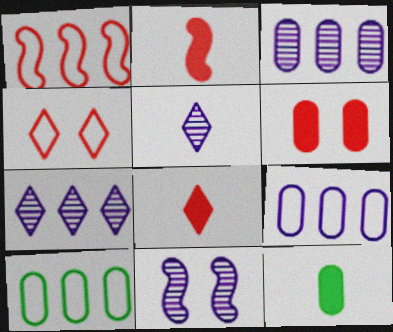[[3, 5, 11], 
[8, 10, 11]]